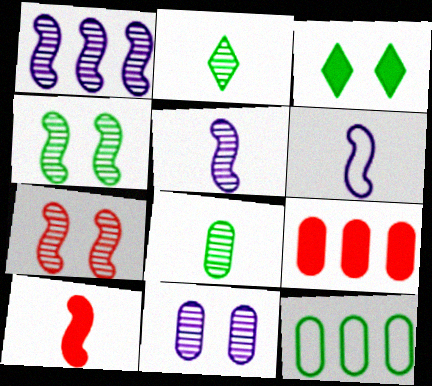[]